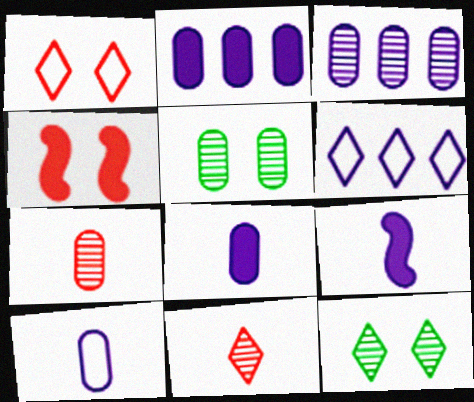[[3, 5, 7]]